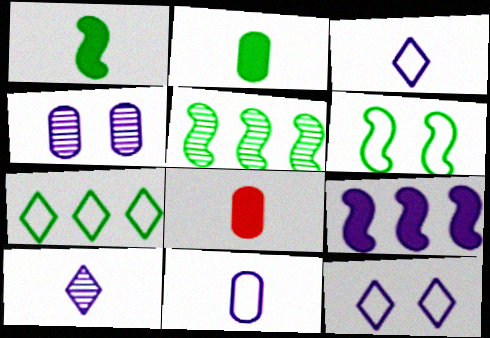[[1, 5, 6], 
[3, 4, 9], 
[5, 8, 12]]